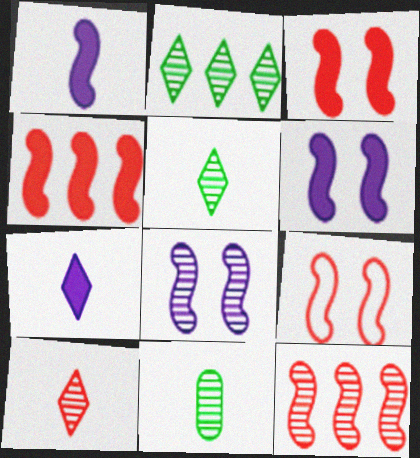[]